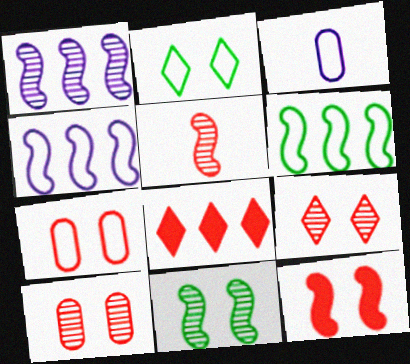[[1, 5, 11], 
[3, 8, 11], 
[5, 7, 8], 
[7, 9, 12]]